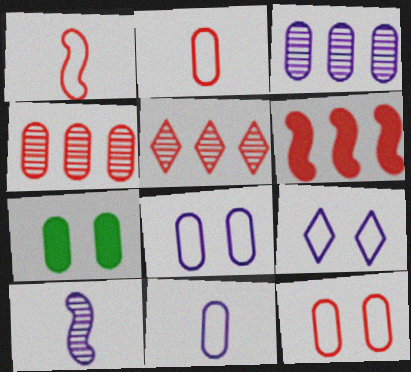[[2, 3, 7], 
[4, 7, 11]]